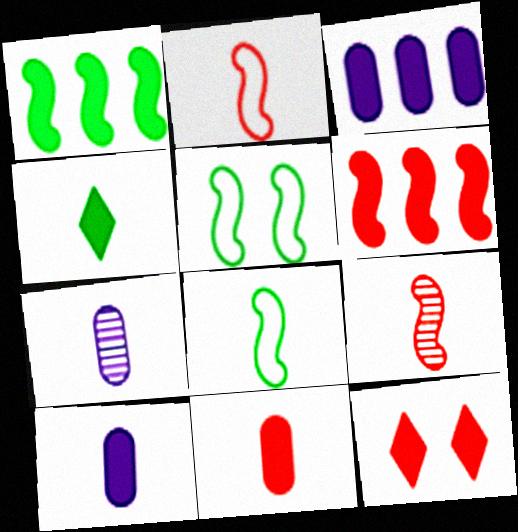[[1, 10, 12], 
[2, 4, 7], 
[6, 11, 12]]